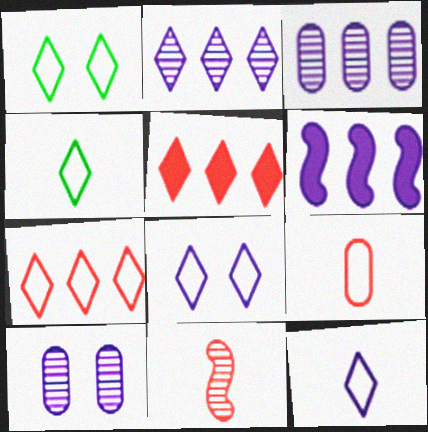[[1, 7, 12], 
[4, 7, 8], 
[6, 10, 12]]